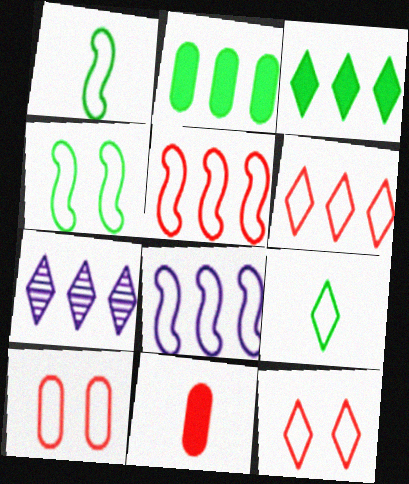[[2, 5, 7], 
[3, 6, 7], 
[4, 7, 11], 
[8, 9, 10]]